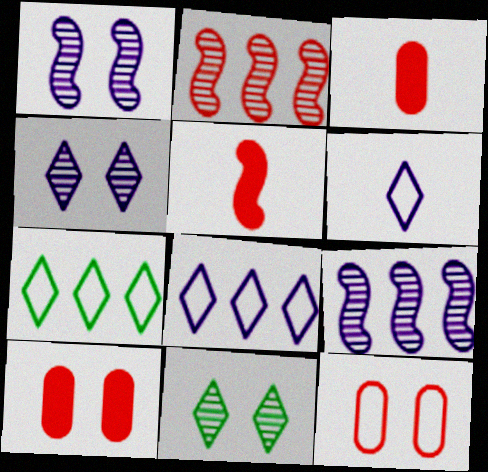[[1, 3, 7]]